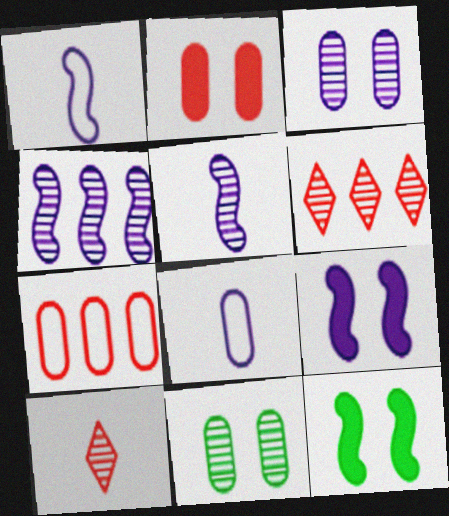[[1, 4, 9], 
[4, 10, 11], 
[5, 6, 11], 
[6, 8, 12]]